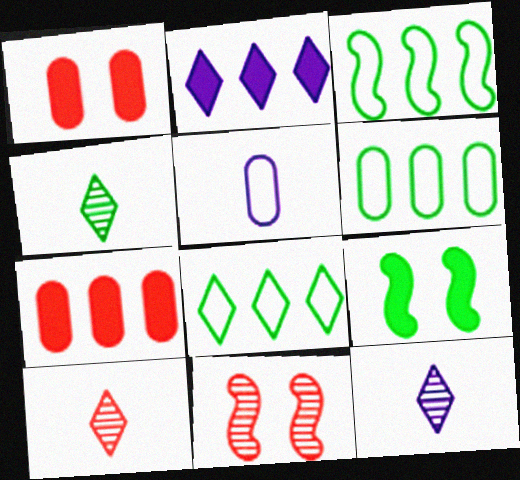[[1, 3, 12], 
[3, 6, 8], 
[4, 6, 9], 
[4, 10, 12]]